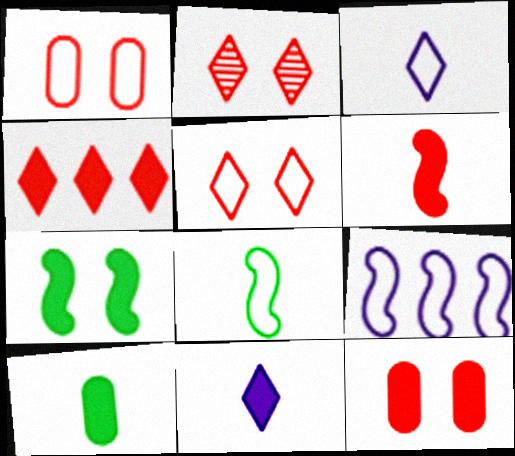[[2, 9, 10], 
[4, 6, 12], 
[6, 10, 11]]